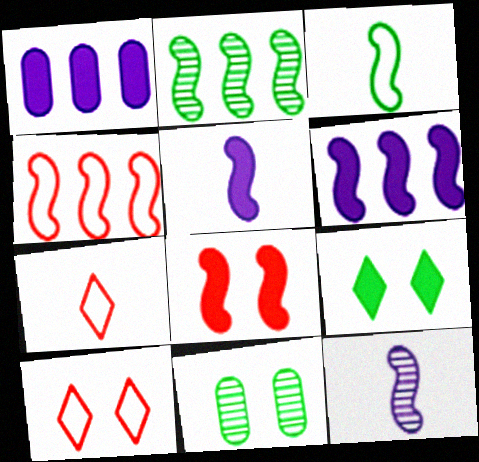[[2, 4, 6], 
[6, 7, 11]]